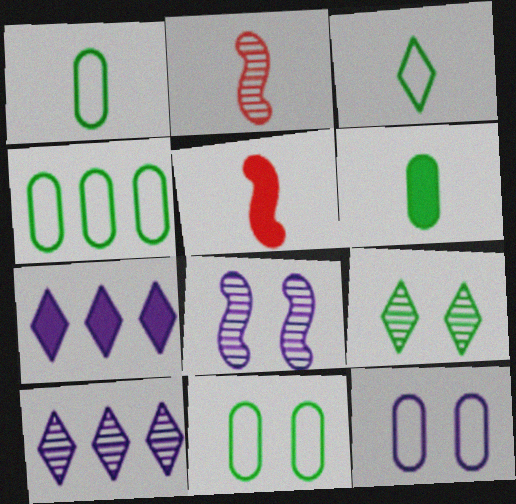[[1, 4, 11], 
[2, 7, 11], 
[5, 10, 11]]